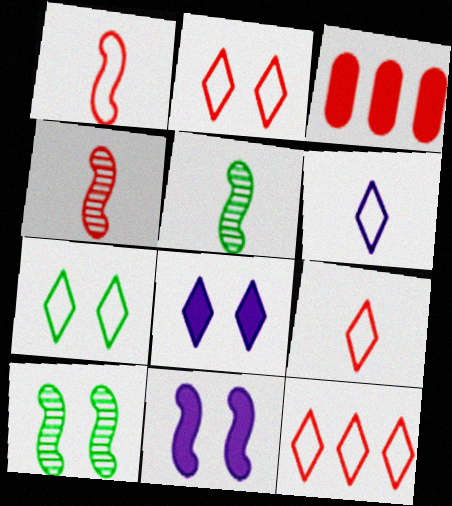[[2, 3, 4], 
[2, 9, 12], 
[3, 6, 10], 
[6, 7, 12]]